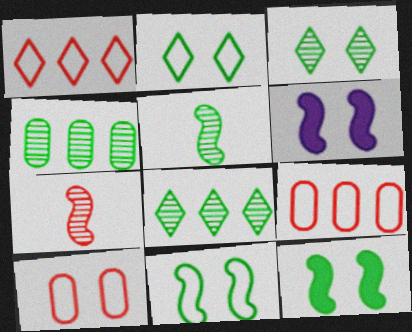[[3, 4, 5], 
[3, 6, 10]]